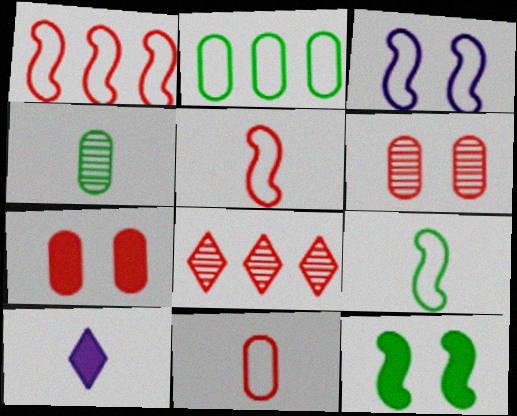[[1, 3, 9], 
[4, 5, 10], 
[5, 7, 8]]